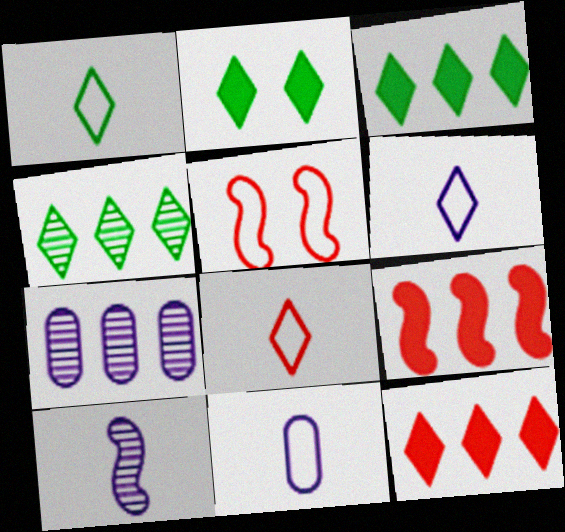[[1, 2, 4], 
[1, 6, 8]]